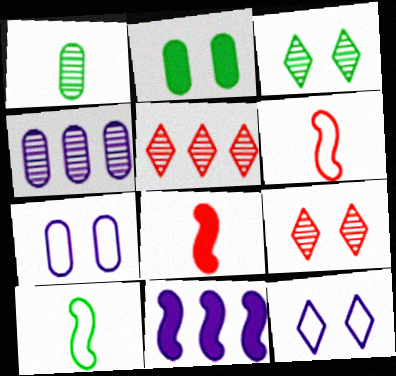[]